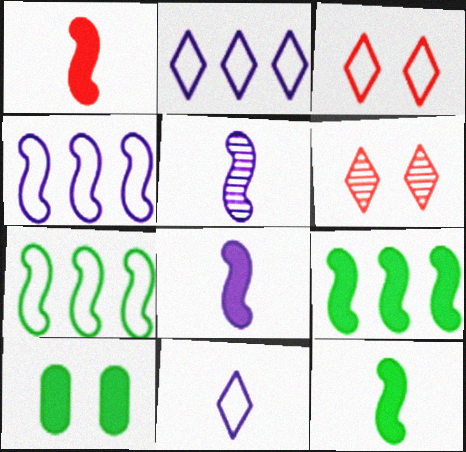[[1, 8, 12]]